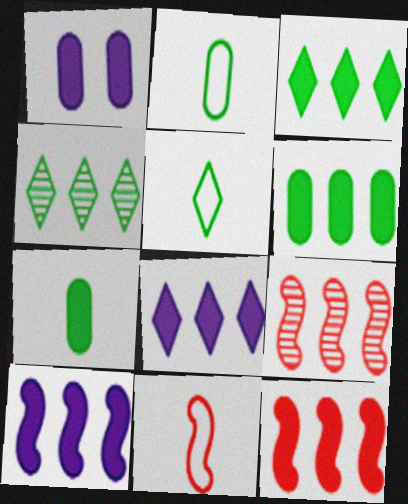[[1, 4, 11], 
[1, 5, 9], 
[6, 8, 12]]